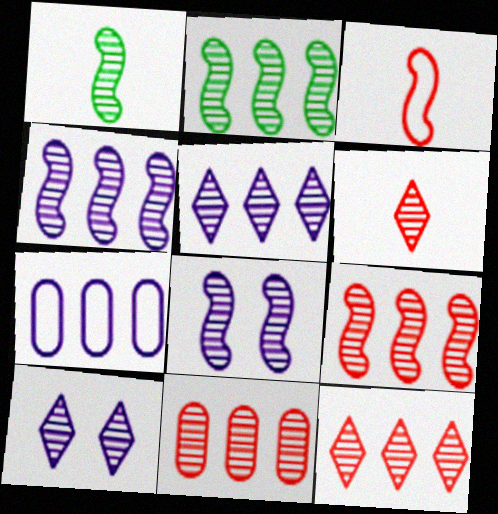[[1, 8, 9], 
[1, 10, 11], 
[2, 4, 9], 
[2, 5, 11], 
[9, 11, 12]]